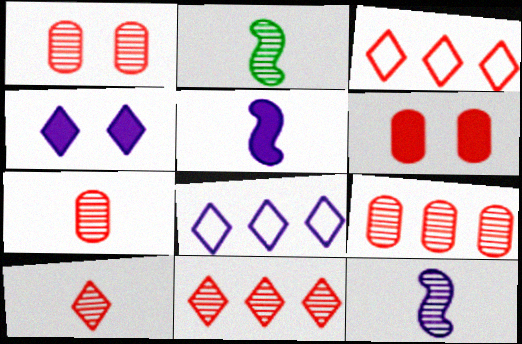[[1, 7, 9], 
[2, 6, 8]]